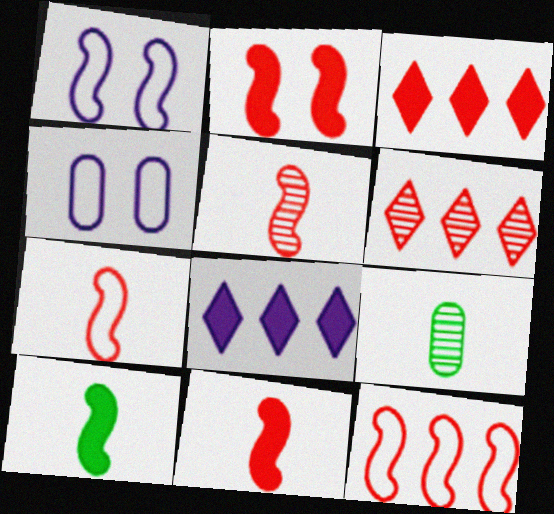[[1, 3, 9], 
[2, 5, 12], 
[4, 6, 10], 
[5, 7, 11]]